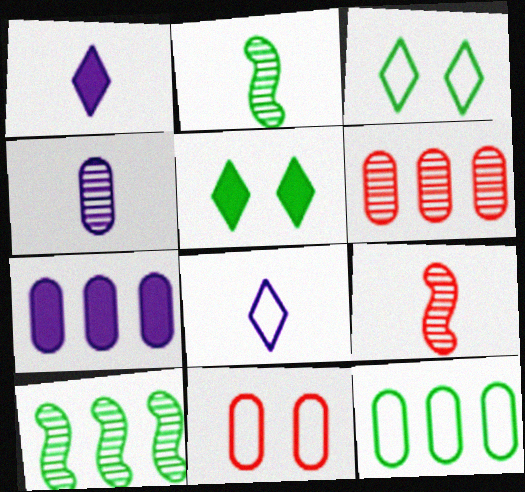[[1, 10, 11], 
[2, 5, 12], 
[3, 7, 9], 
[6, 7, 12]]